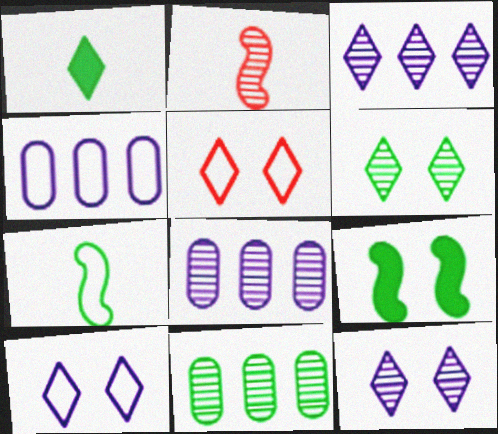[[1, 3, 5], 
[2, 6, 8], 
[2, 11, 12], 
[4, 5, 7]]